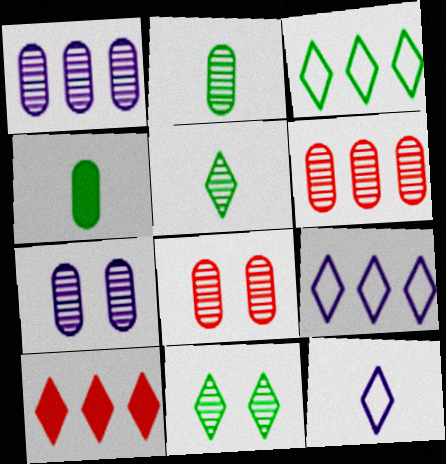[[1, 2, 8], 
[2, 6, 7], 
[10, 11, 12]]